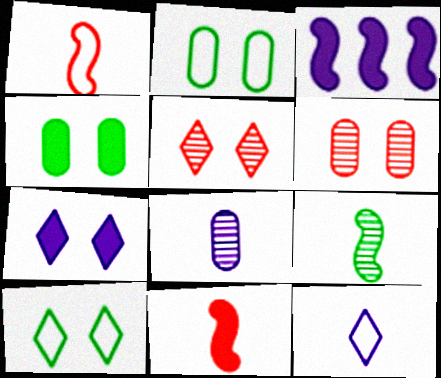[[5, 7, 10]]